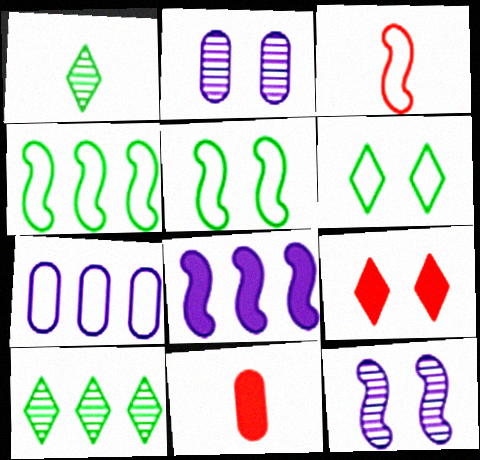[[2, 5, 9], 
[3, 6, 7]]